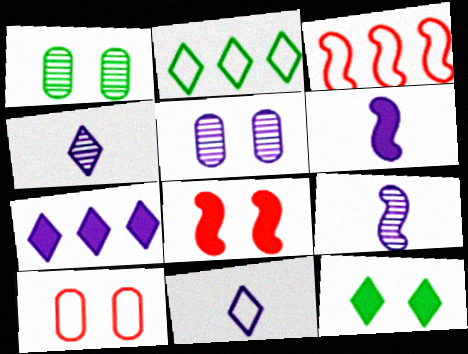[]